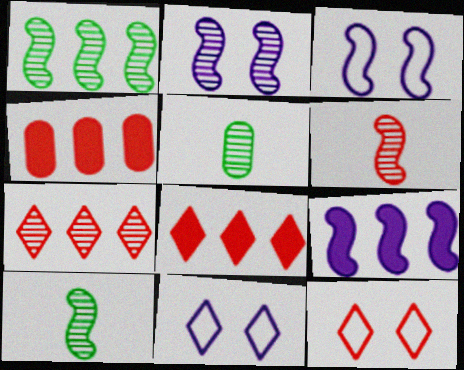[[1, 2, 6], 
[2, 5, 7], 
[3, 5, 8], 
[4, 6, 12], 
[4, 10, 11], 
[5, 9, 12]]